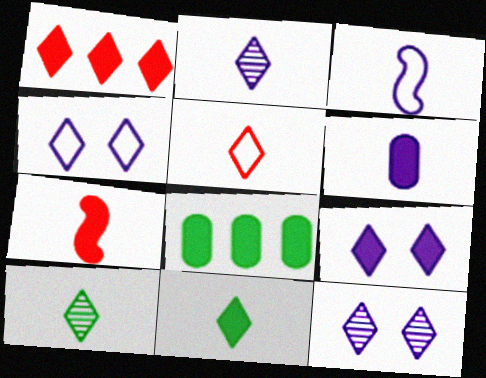[[1, 4, 10], 
[1, 9, 11], 
[2, 3, 6], 
[2, 5, 11], 
[4, 9, 12], 
[6, 7, 11], 
[7, 8, 9]]